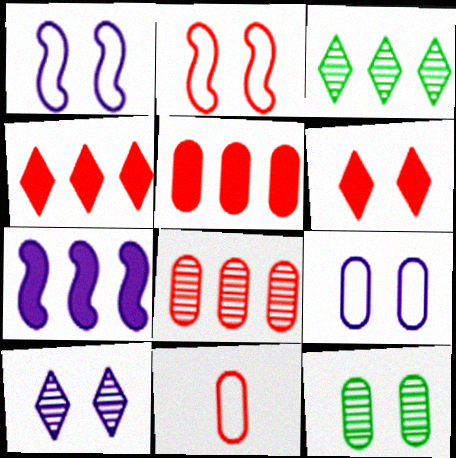[[1, 6, 12]]